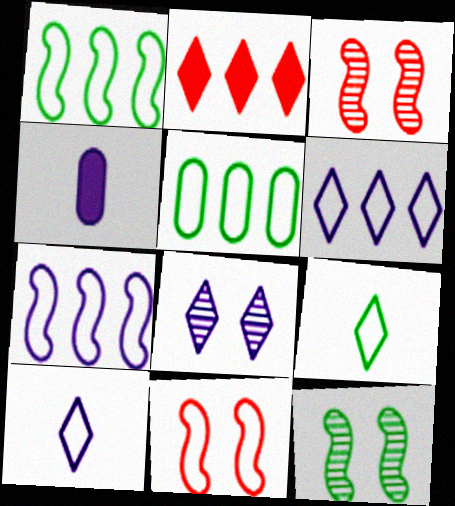[[2, 8, 9], 
[4, 7, 8], 
[5, 10, 11]]